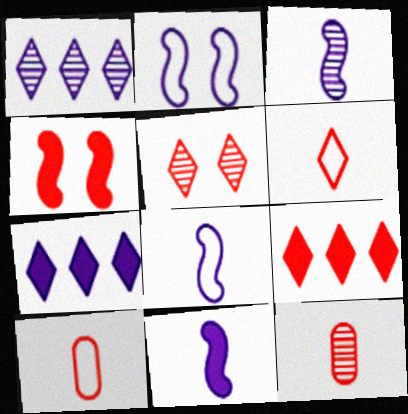[[3, 8, 11], 
[5, 6, 9]]